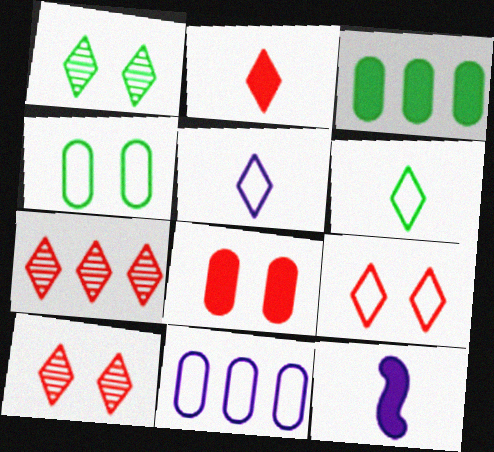[[2, 7, 9], 
[4, 7, 12]]